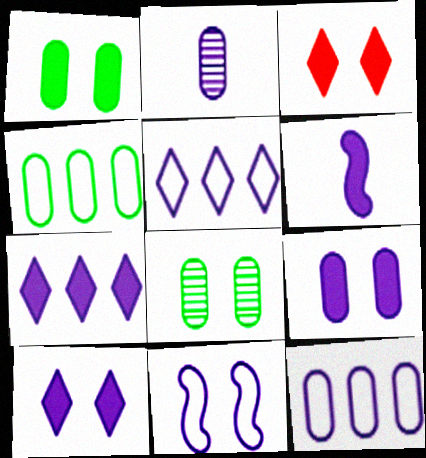[[2, 7, 11], 
[2, 9, 12], 
[3, 8, 11], 
[6, 7, 9]]